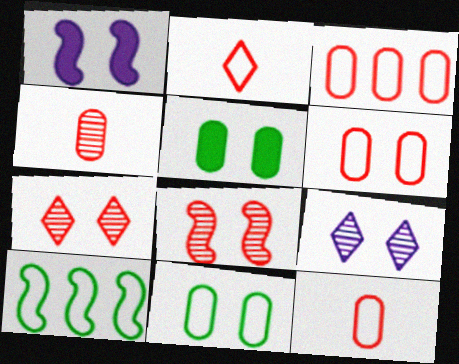[[1, 7, 11], 
[3, 6, 12]]